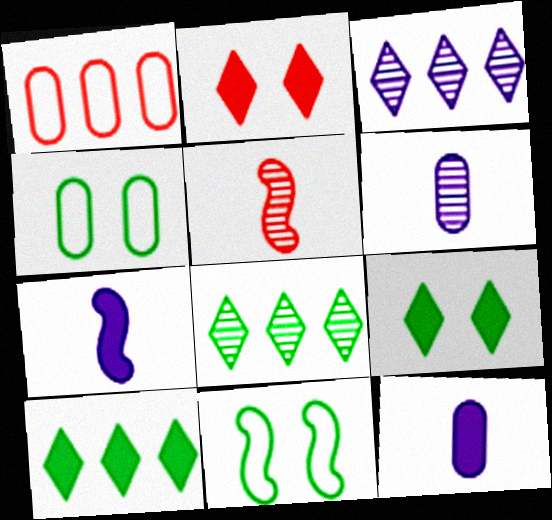[[1, 2, 5]]